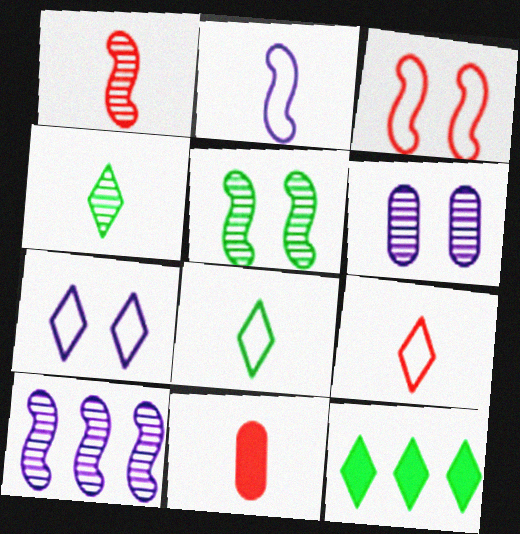[[1, 5, 10], 
[1, 9, 11], 
[2, 4, 11]]